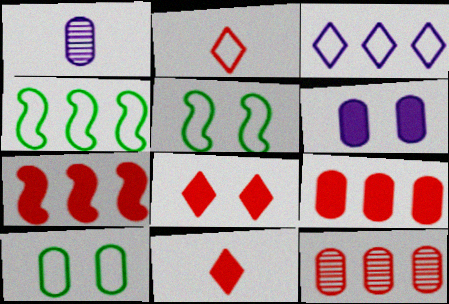[[1, 4, 8], 
[1, 9, 10]]